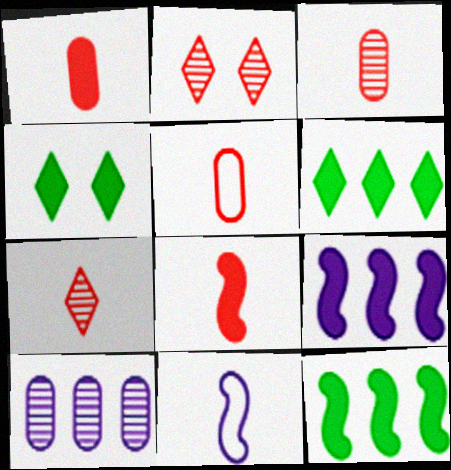[[1, 3, 5], 
[1, 4, 9], 
[5, 7, 8]]